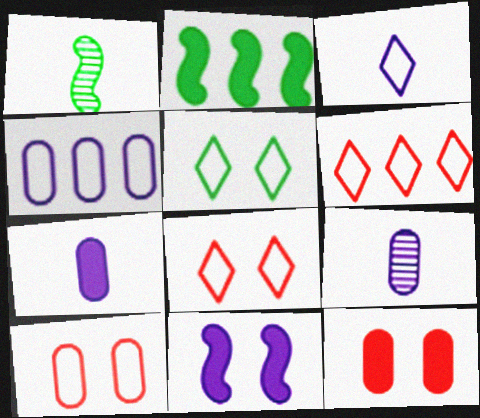[[2, 8, 9], 
[3, 5, 6]]